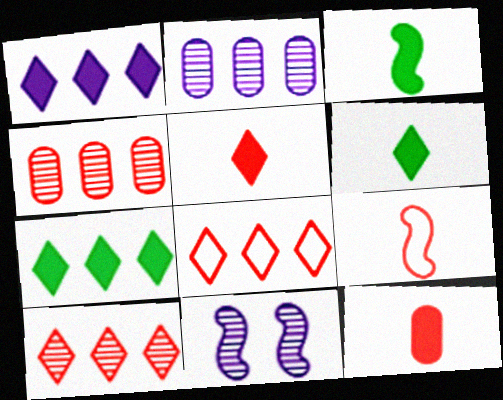[]